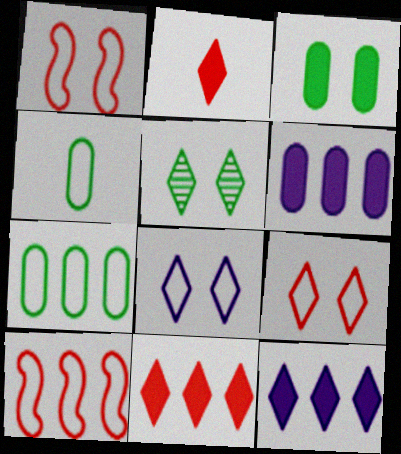[[4, 8, 10]]